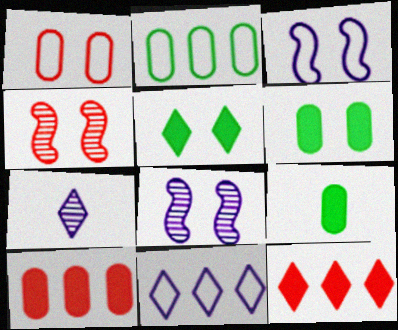[[1, 5, 8], 
[4, 9, 11]]